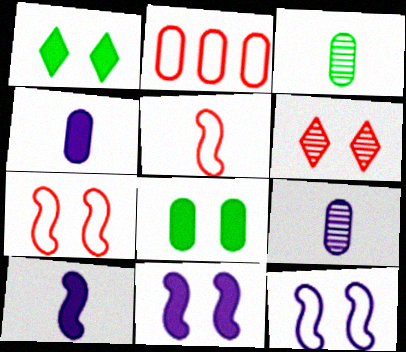[[2, 8, 9], 
[6, 8, 12]]